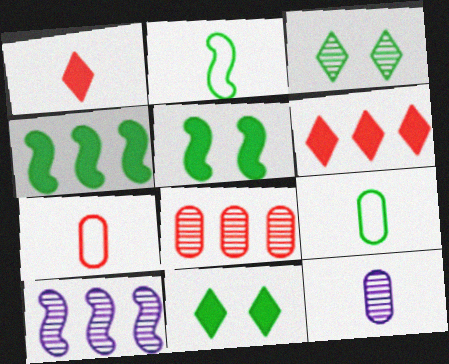[[1, 2, 12], 
[3, 4, 9], 
[7, 10, 11]]